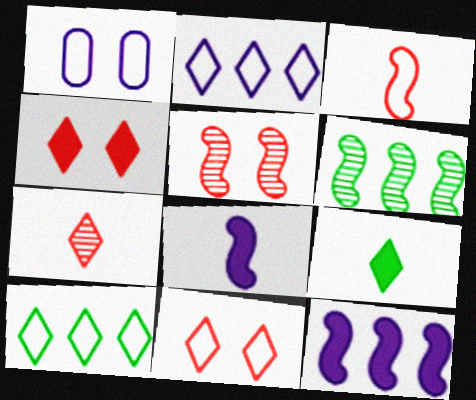[[1, 3, 10]]